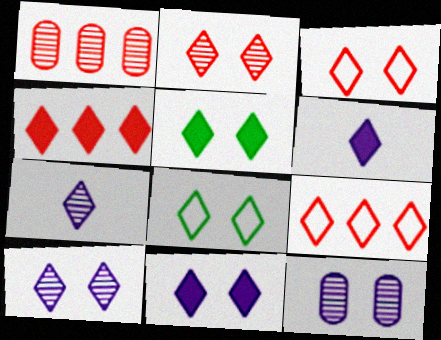[[2, 8, 11], 
[3, 5, 10], 
[4, 5, 6], 
[4, 7, 8], 
[5, 7, 9]]